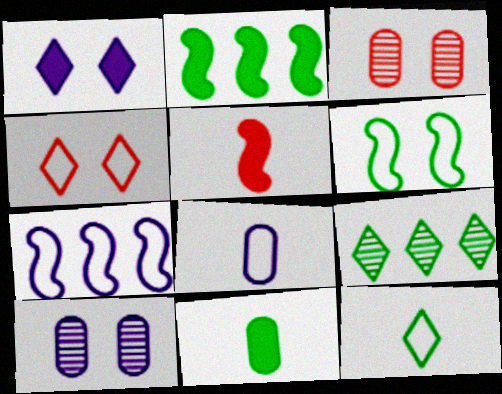[[1, 3, 6], 
[6, 9, 11]]